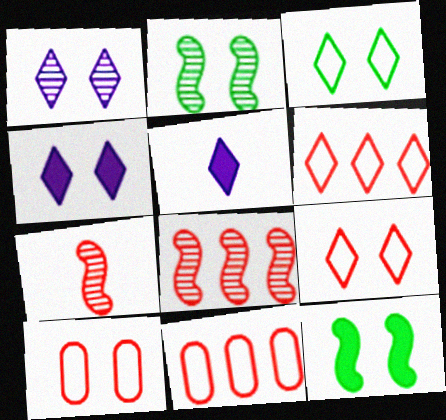[[1, 10, 12], 
[2, 4, 10], 
[2, 5, 11]]